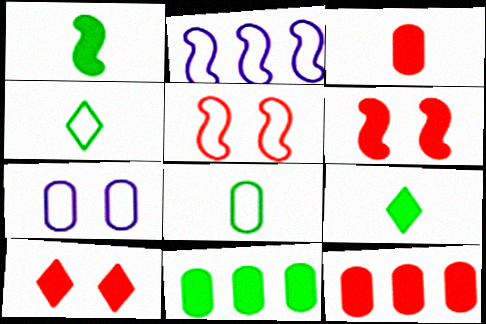[]